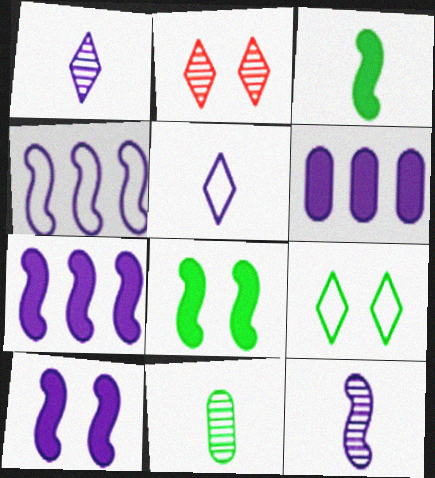[[4, 10, 12]]